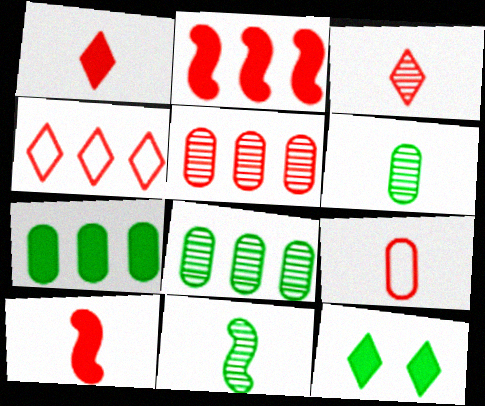[[2, 4, 5], 
[3, 9, 10]]